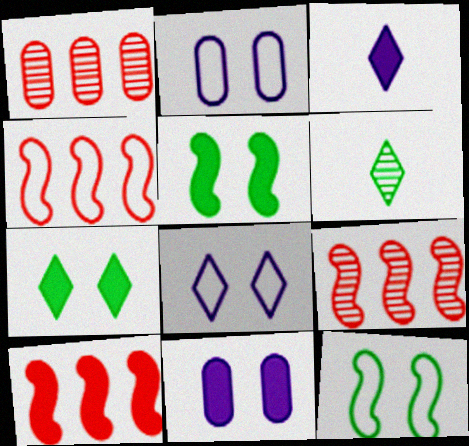[[1, 3, 12], 
[2, 6, 10], 
[4, 6, 11], 
[4, 9, 10]]